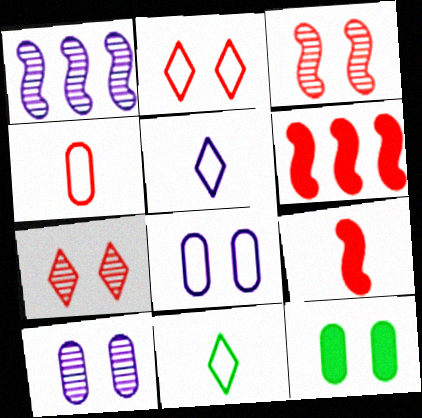[[4, 6, 7], 
[6, 10, 11]]